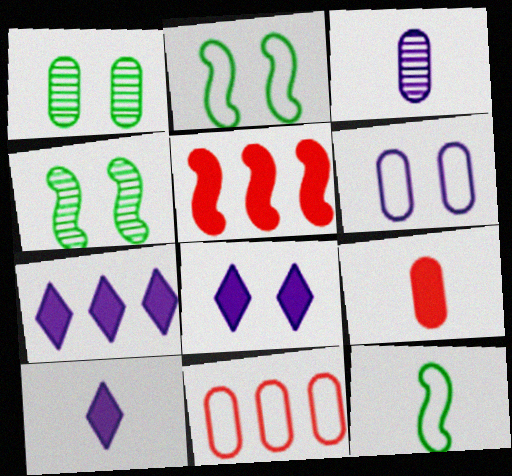[[4, 10, 11], 
[7, 8, 10]]